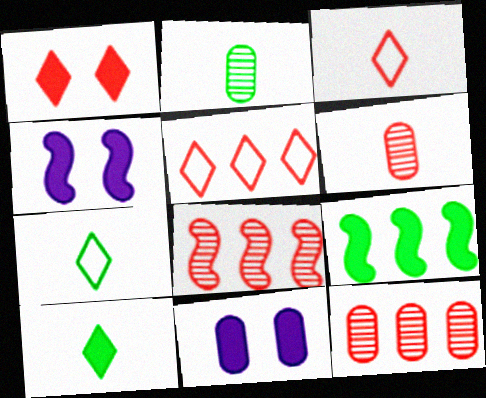[[2, 4, 5], 
[4, 7, 12], 
[7, 8, 11]]